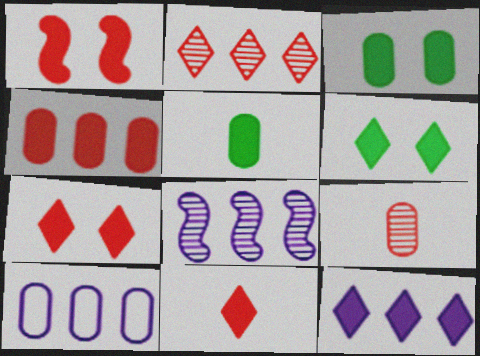[[1, 4, 11], 
[1, 5, 12], 
[3, 9, 10], 
[6, 11, 12], 
[8, 10, 12]]